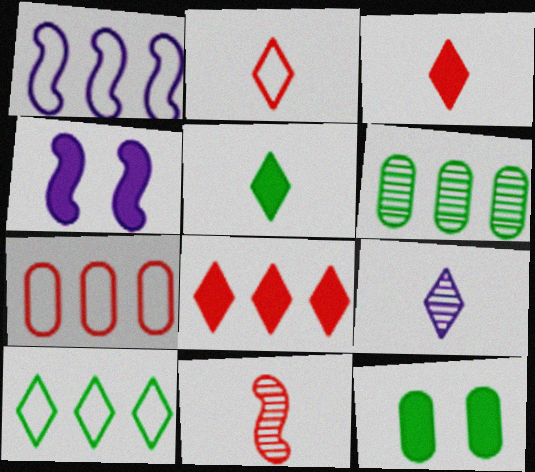[[1, 6, 8], 
[1, 7, 10], 
[2, 4, 6], 
[2, 5, 9]]